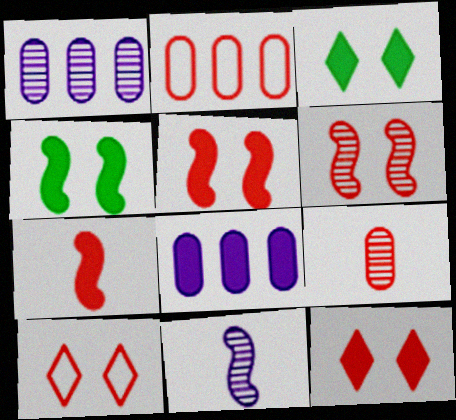[[2, 3, 11], 
[3, 7, 8]]